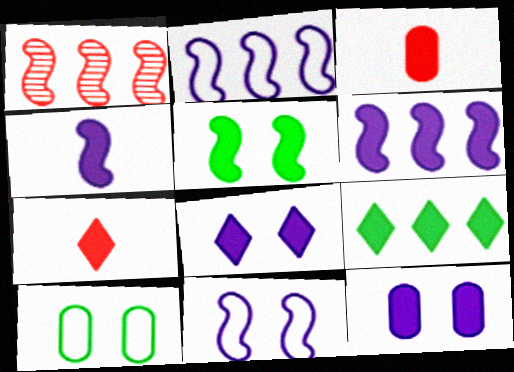[[7, 8, 9]]